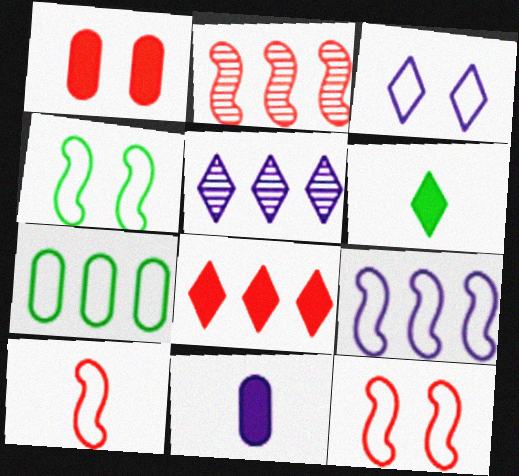[[3, 7, 10], 
[4, 9, 10]]